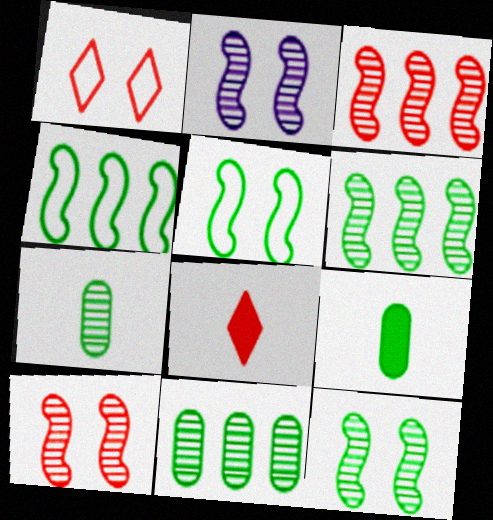[[2, 10, 12]]